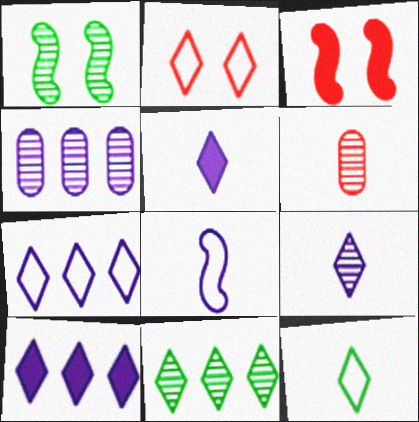[[2, 5, 11], 
[2, 7, 12], 
[3, 4, 12]]